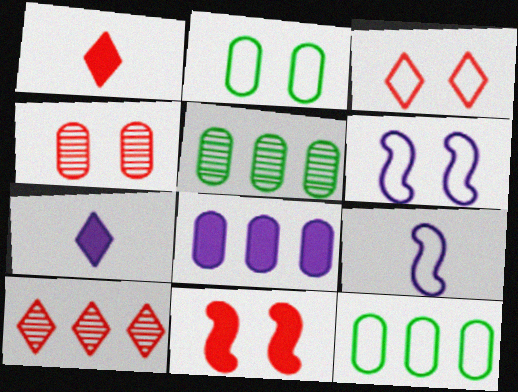[[1, 3, 10], 
[1, 5, 6], 
[2, 3, 6], 
[3, 4, 11], 
[3, 9, 12]]